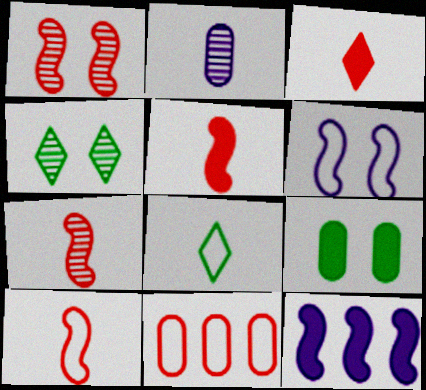[[1, 3, 11], 
[2, 5, 8], 
[2, 9, 11], 
[3, 9, 12], 
[5, 7, 10], 
[6, 8, 11]]